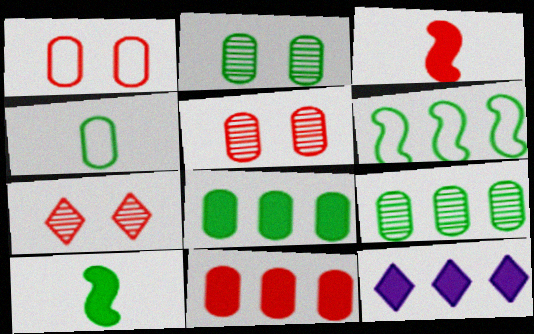[[2, 4, 8]]